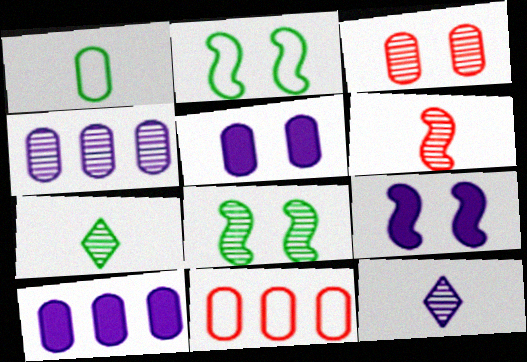[[1, 3, 10], 
[7, 9, 11]]